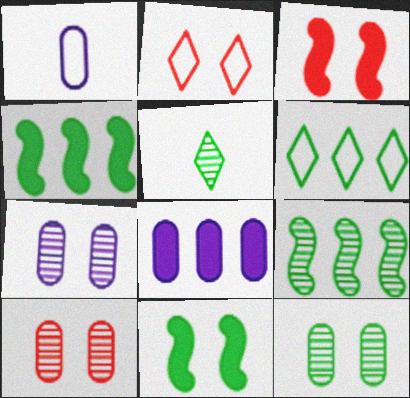[[1, 7, 8], 
[2, 3, 10], 
[2, 7, 11], 
[5, 9, 12], 
[7, 10, 12]]